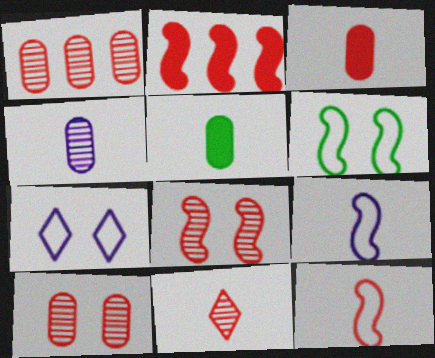[[1, 8, 11], 
[2, 8, 12], 
[3, 11, 12], 
[5, 9, 11]]